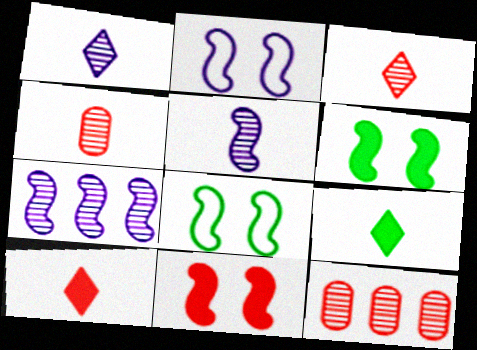[[2, 9, 12]]